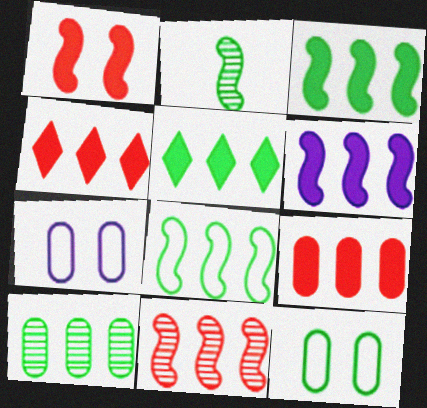[[2, 4, 7], 
[2, 5, 12], 
[5, 6, 9], 
[5, 8, 10], 
[6, 8, 11]]